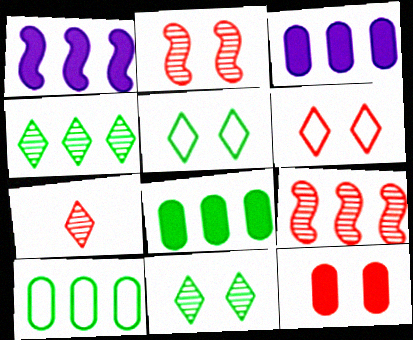[[2, 6, 12]]